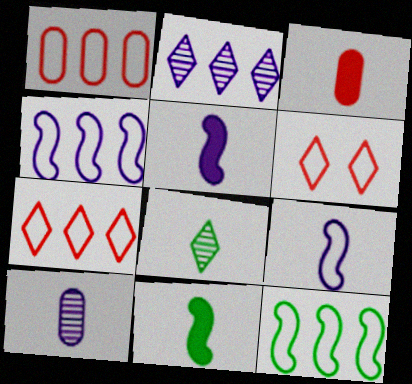[[3, 8, 9]]